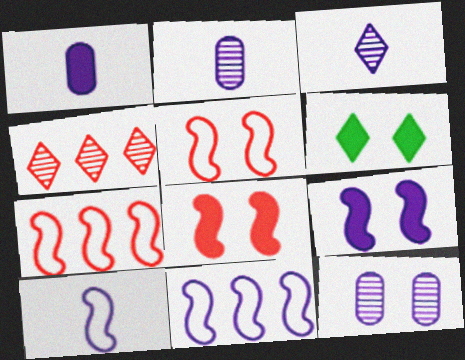[[1, 3, 10], 
[2, 6, 7], 
[5, 6, 12]]